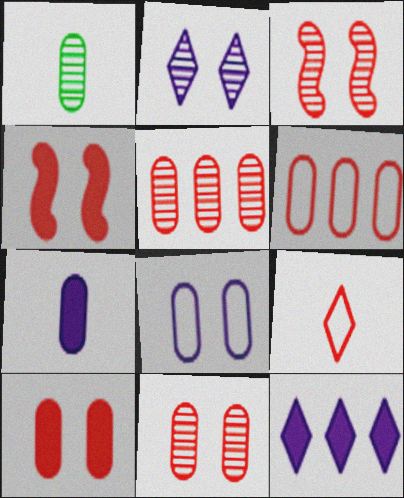[[4, 5, 9]]